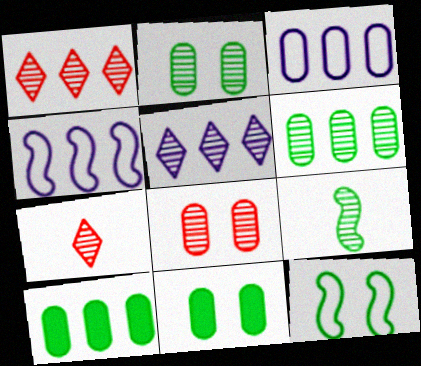[[1, 4, 10], 
[4, 7, 11], 
[5, 8, 9]]